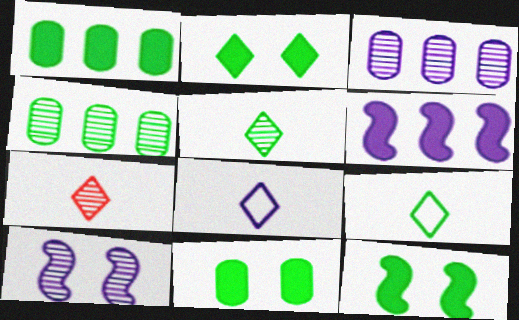[[2, 11, 12], 
[4, 7, 10], 
[4, 9, 12]]